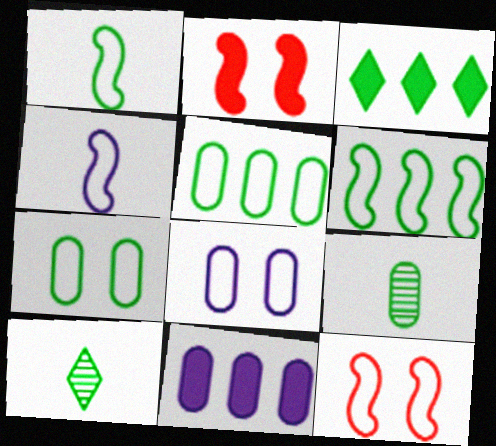[[4, 6, 12], 
[10, 11, 12]]